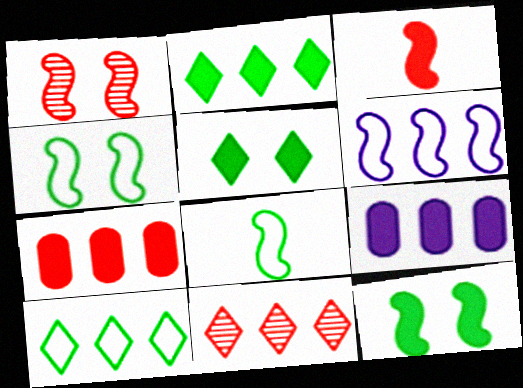[[3, 5, 9]]